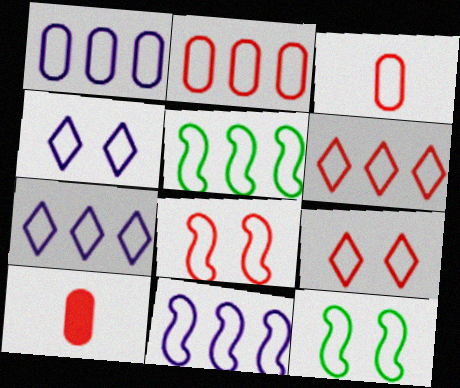[[1, 5, 6], 
[1, 7, 11], 
[2, 5, 7], 
[3, 4, 5], 
[3, 6, 8], 
[3, 7, 12]]